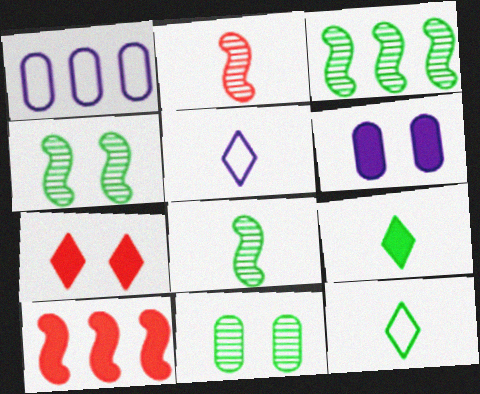[[1, 7, 8], 
[3, 4, 8], 
[5, 10, 11], 
[6, 9, 10]]